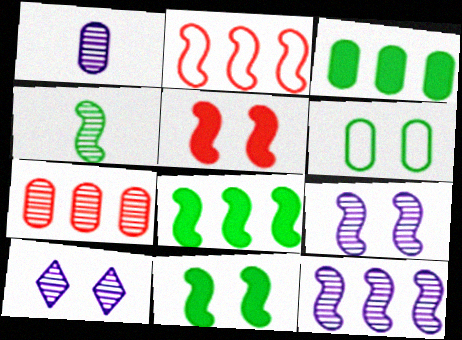[[1, 10, 12], 
[2, 8, 12], 
[4, 7, 10], 
[5, 6, 10]]